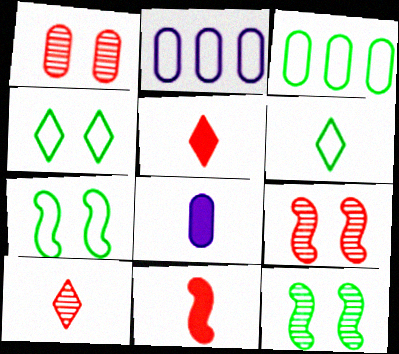[[1, 3, 8], 
[2, 5, 12], 
[3, 6, 7]]